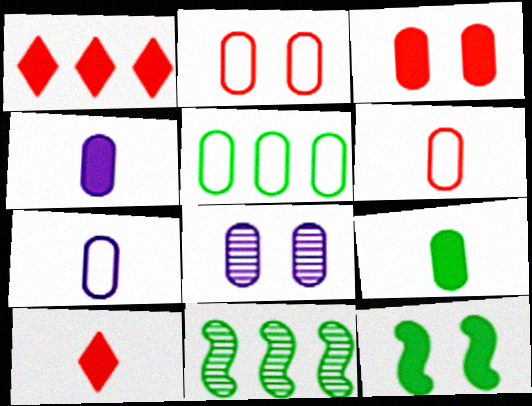[[1, 4, 12], 
[2, 5, 7]]